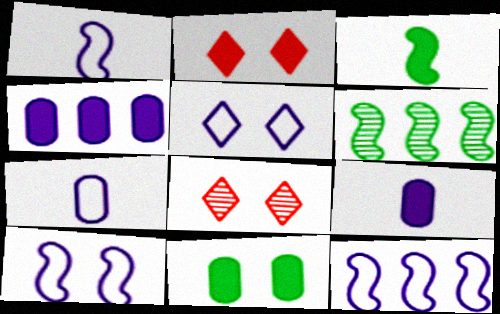[[1, 10, 12], 
[2, 3, 4], 
[2, 6, 7], 
[5, 7, 12], 
[8, 10, 11]]